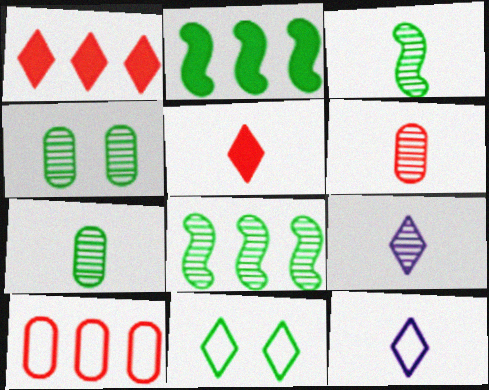[[1, 9, 11], 
[2, 7, 11], 
[3, 6, 9]]